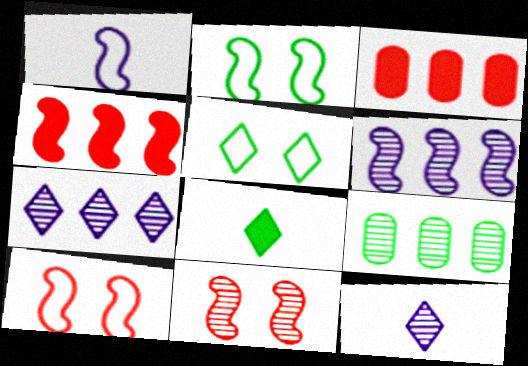[[2, 3, 12], 
[2, 8, 9], 
[9, 11, 12]]